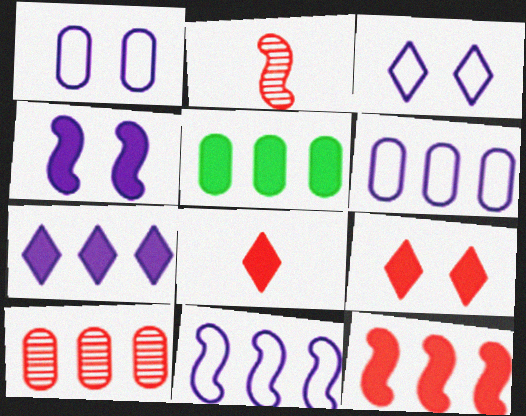[[2, 3, 5], 
[4, 5, 8], 
[5, 6, 10], 
[5, 7, 12]]